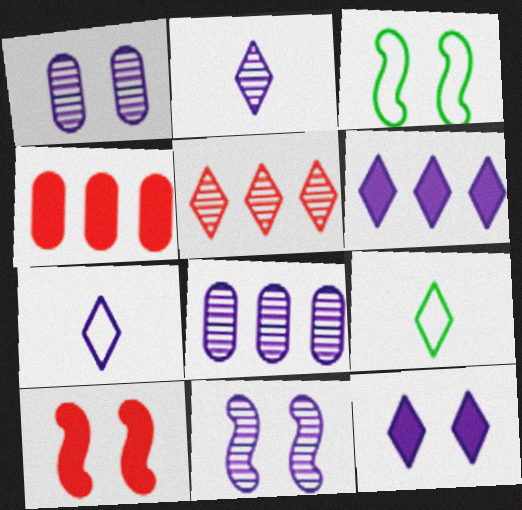[[2, 3, 4], 
[2, 8, 11], 
[3, 10, 11], 
[4, 9, 11], 
[5, 9, 12], 
[8, 9, 10]]